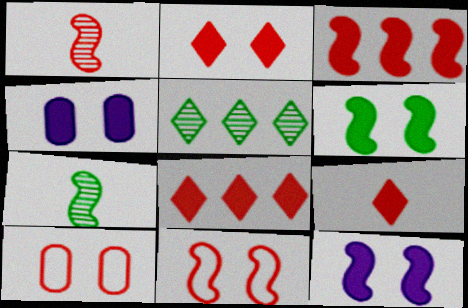[[1, 3, 11], 
[1, 8, 10], 
[2, 4, 6], 
[2, 8, 9]]